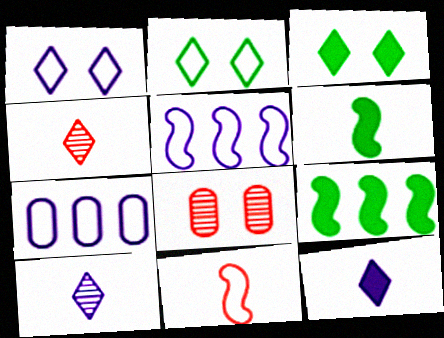[[2, 7, 11]]